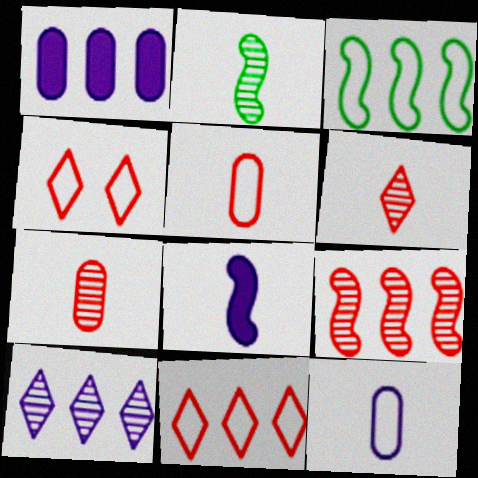[[1, 2, 4], 
[3, 4, 12]]